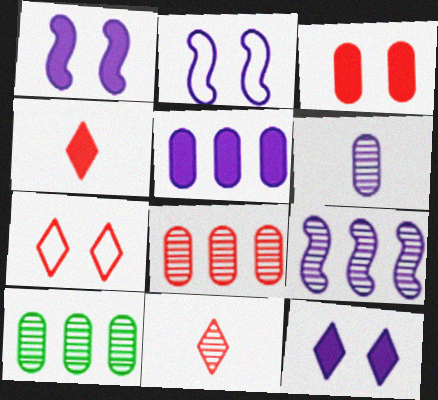[[2, 4, 10]]